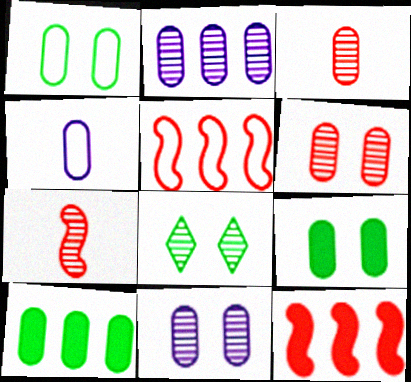[[2, 7, 8], 
[4, 6, 10], 
[4, 8, 12]]